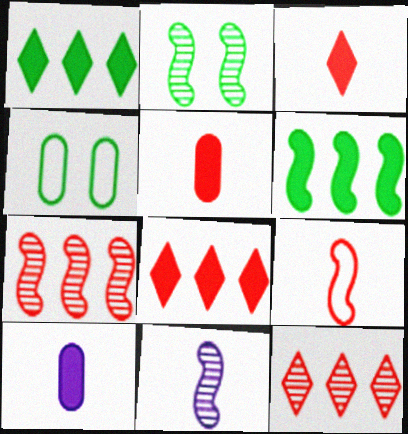[[2, 7, 11], 
[4, 8, 11]]